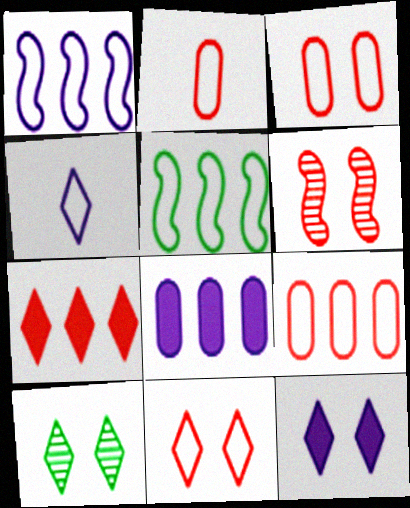[[2, 3, 9], 
[2, 6, 7], 
[3, 4, 5], 
[4, 7, 10], 
[10, 11, 12]]